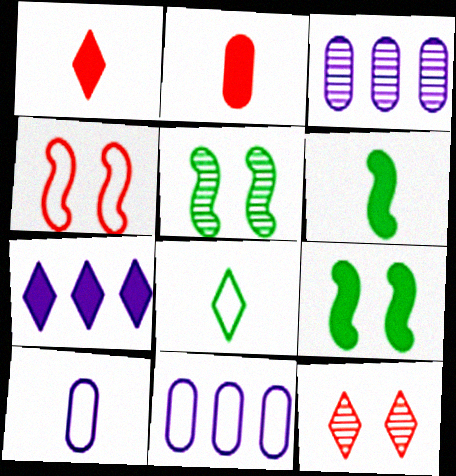[[1, 5, 11], 
[2, 7, 9], 
[4, 8, 11], 
[6, 11, 12], 
[7, 8, 12]]